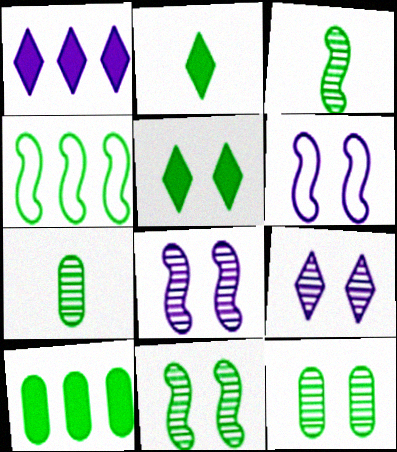[[2, 4, 12], 
[4, 5, 7]]